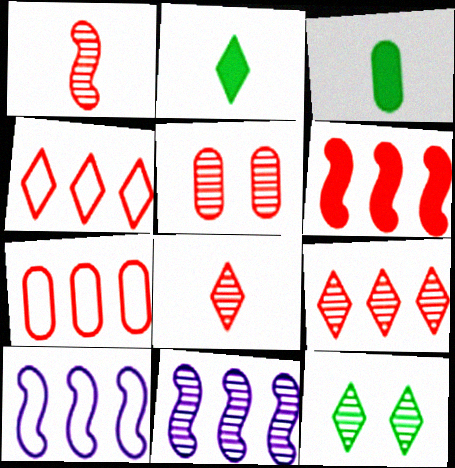[[1, 5, 9], 
[2, 5, 10], 
[6, 7, 9]]